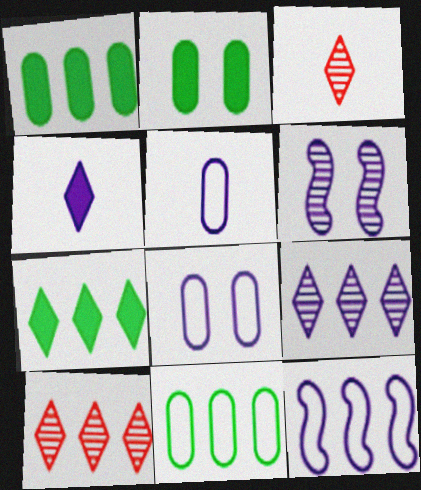[[1, 10, 12], 
[2, 3, 12]]